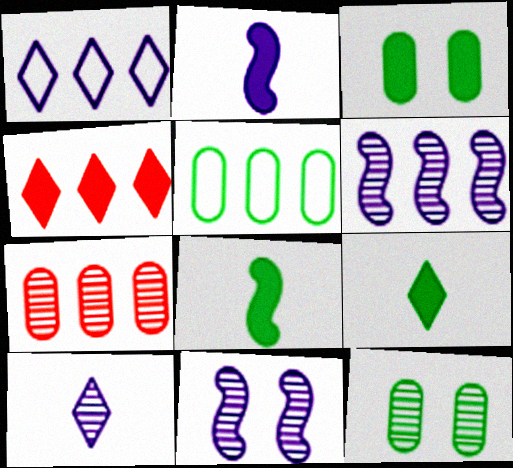[[2, 3, 4], 
[4, 5, 6]]